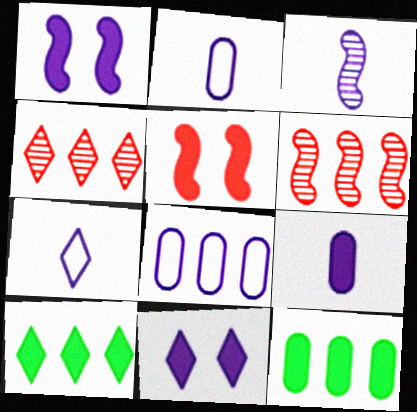[[3, 7, 9], 
[3, 8, 11], 
[5, 9, 10], 
[6, 8, 10]]